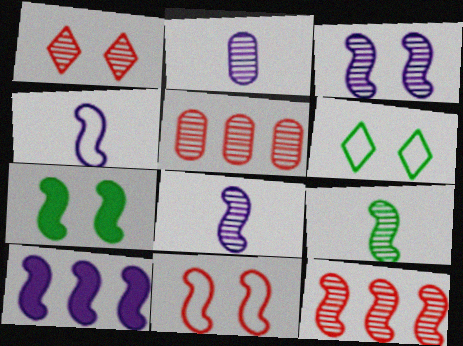[[3, 4, 10], 
[3, 7, 11], 
[3, 9, 12], 
[4, 7, 12], 
[9, 10, 11]]